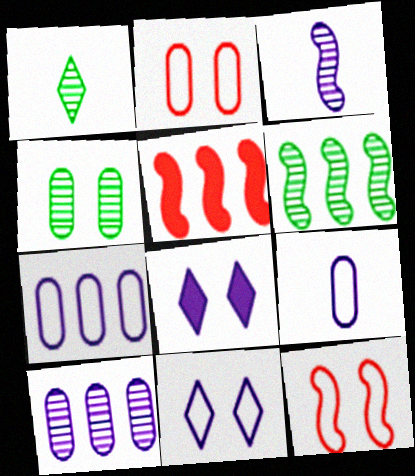[[1, 4, 6], 
[3, 7, 8], 
[4, 8, 12]]